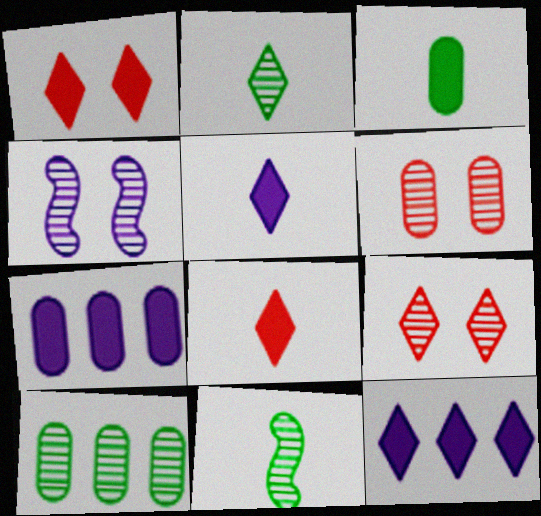[]